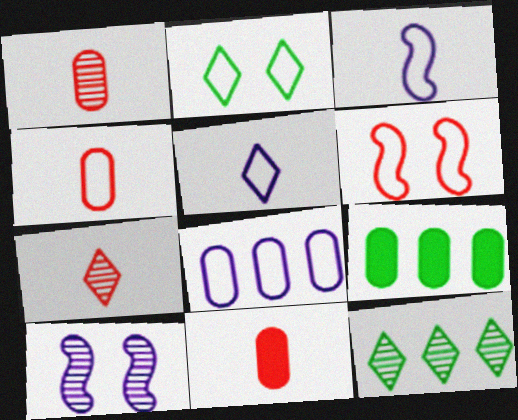[[1, 4, 11], 
[1, 10, 12]]